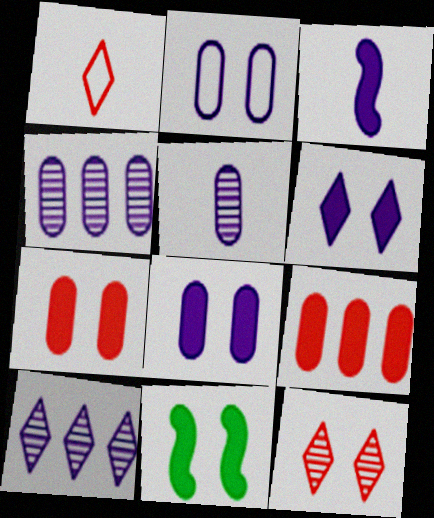[[1, 4, 11], 
[2, 3, 10], 
[2, 11, 12], 
[6, 7, 11]]